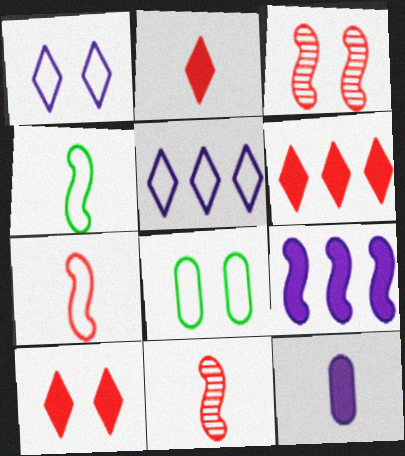[[2, 6, 10], 
[3, 4, 9], 
[5, 7, 8]]